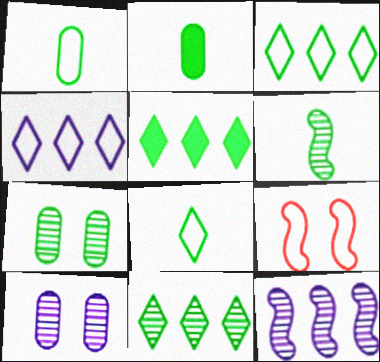[[1, 4, 9], 
[2, 6, 8], 
[3, 5, 11], 
[6, 7, 11]]